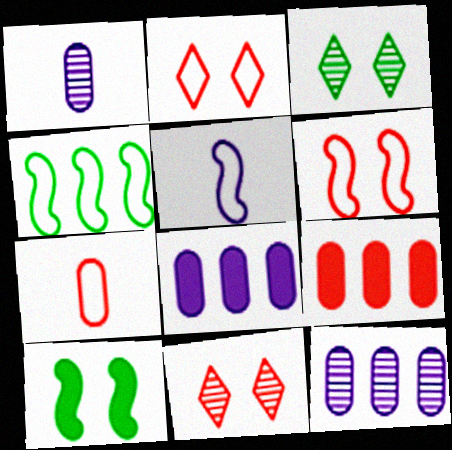[[3, 5, 9], 
[4, 5, 6]]